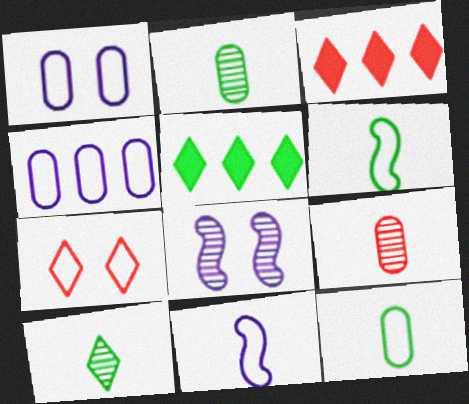[[3, 8, 12], 
[4, 6, 7]]